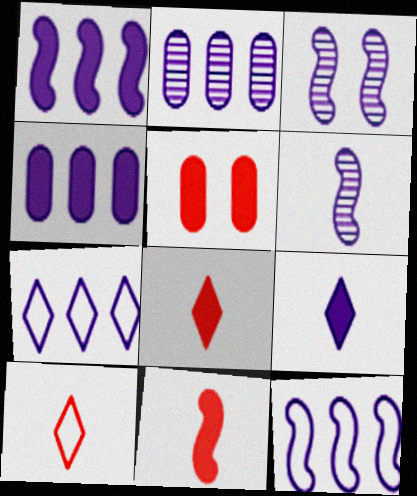[[1, 2, 7]]